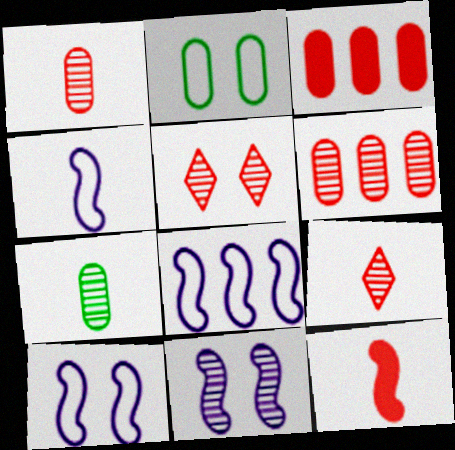[[4, 8, 10]]